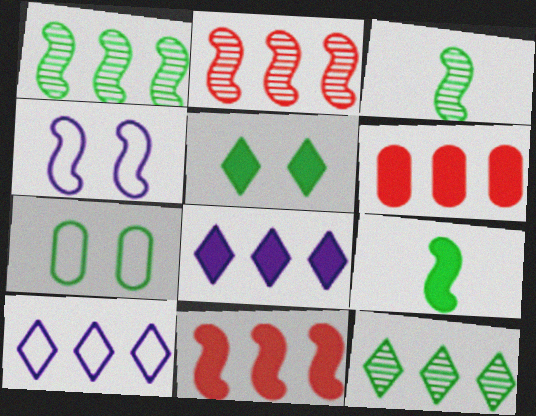[[1, 6, 10], 
[2, 4, 9], 
[3, 4, 11], 
[7, 9, 12]]